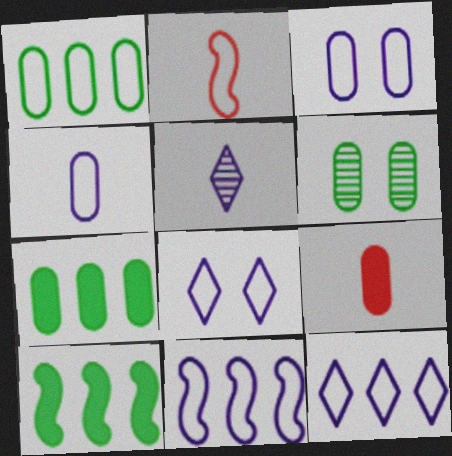[[1, 2, 8], 
[4, 8, 11]]